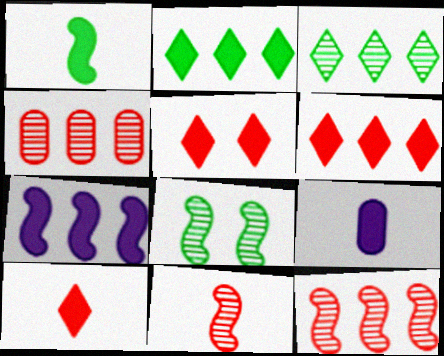[[1, 9, 10], 
[5, 6, 10]]